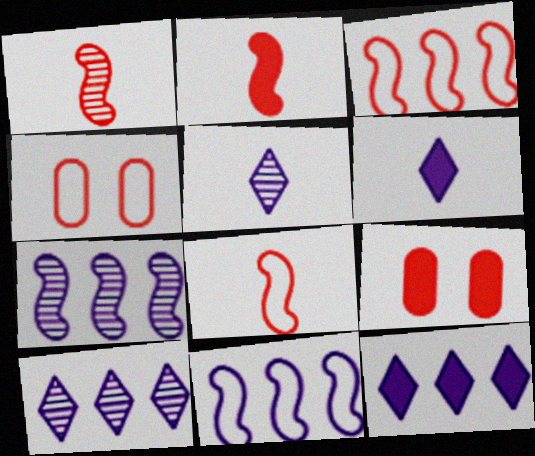[[1, 2, 8]]